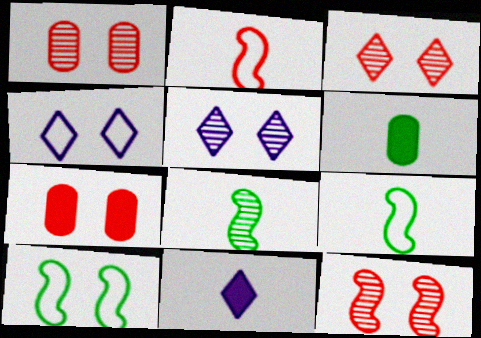[[1, 3, 12], 
[5, 7, 10]]